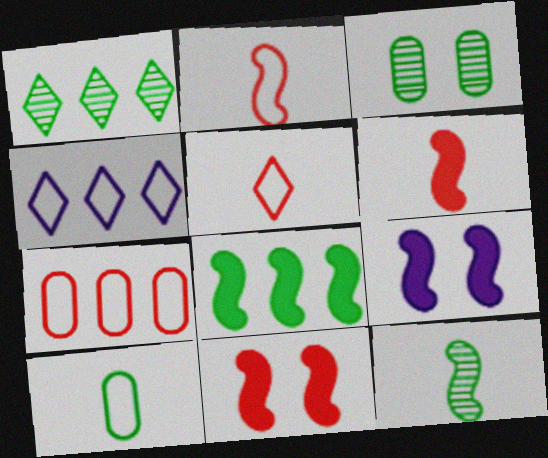[[1, 3, 12], 
[3, 4, 6], 
[6, 8, 9]]